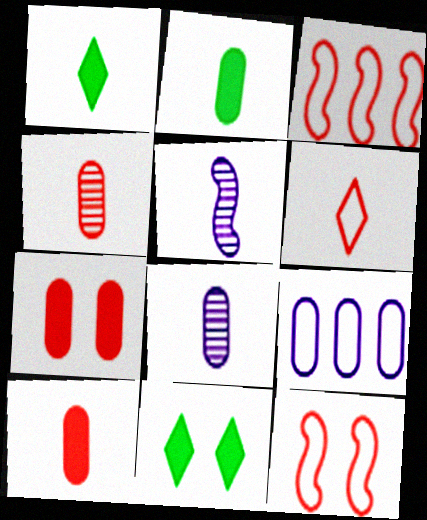[[2, 5, 6], 
[3, 8, 11]]